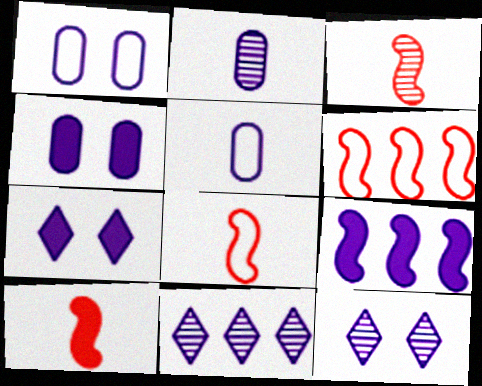[[3, 8, 10], 
[5, 9, 12]]